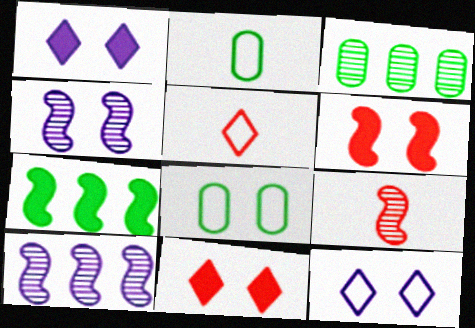[[2, 10, 11], 
[4, 8, 11]]